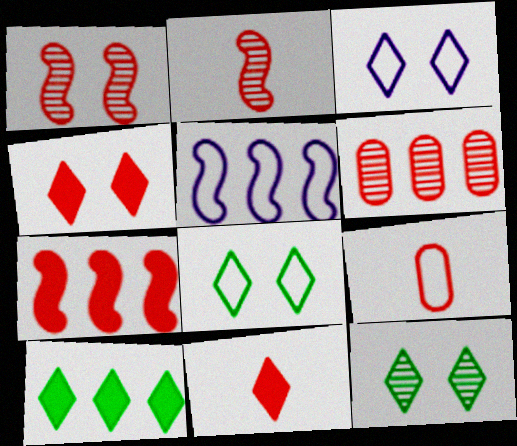[[2, 9, 11], 
[3, 4, 12], 
[5, 6, 10], 
[5, 8, 9]]